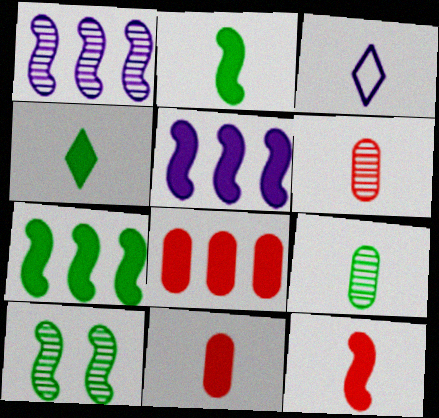[[2, 3, 6], 
[3, 8, 10], 
[3, 9, 12]]